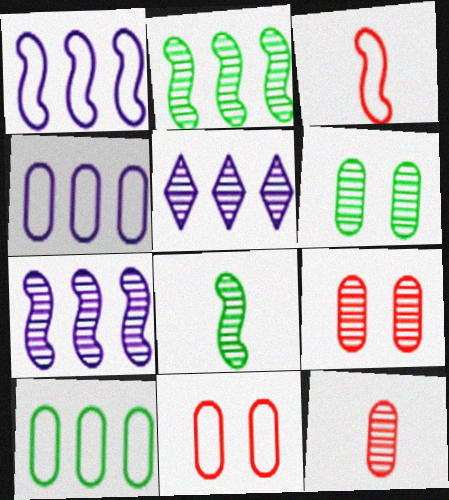[[5, 8, 9]]